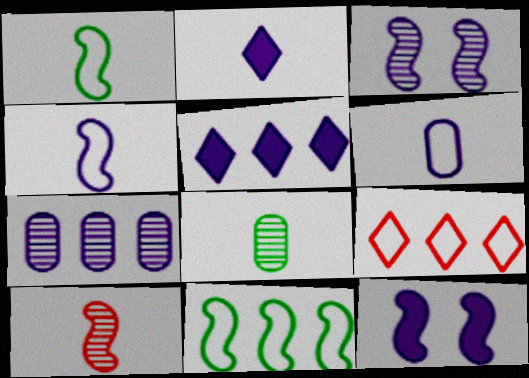[[3, 5, 6], 
[8, 9, 12], 
[10, 11, 12]]